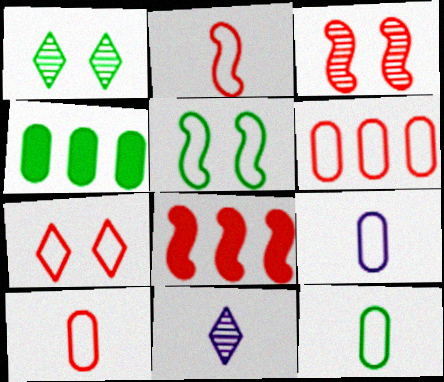[[1, 8, 9], 
[2, 3, 8], 
[2, 6, 7], 
[9, 10, 12]]